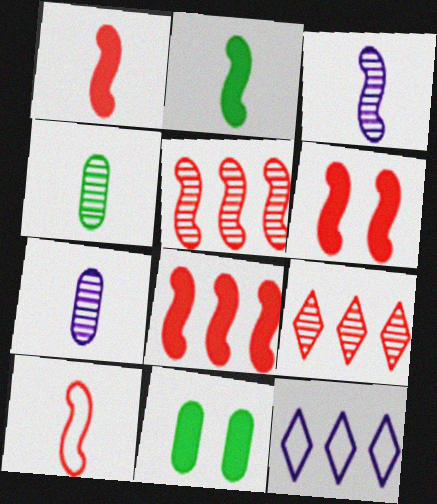[[1, 6, 8], 
[2, 3, 10], 
[4, 6, 12], 
[5, 6, 10]]